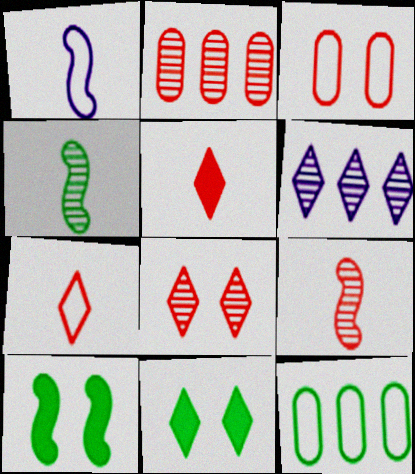[[1, 2, 11], 
[2, 8, 9], 
[4, 11, 12], 
[6, 7, 11]]